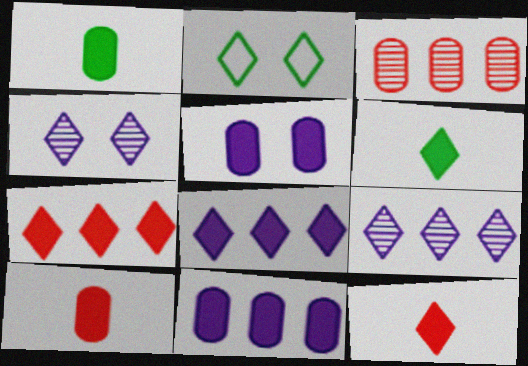[[2, 9, 12]]